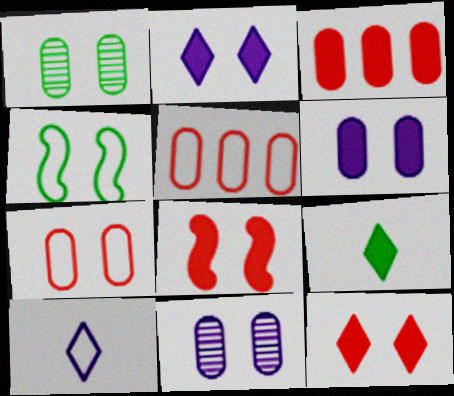[[1, 6, 7], 
[4, 5, 10], 
[4, 11, 12]]